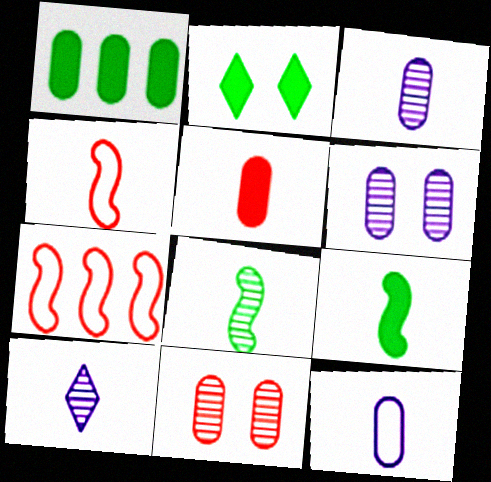[[1, 2, 9], 
[1, 11, 12], 
[2, 3, 7]]